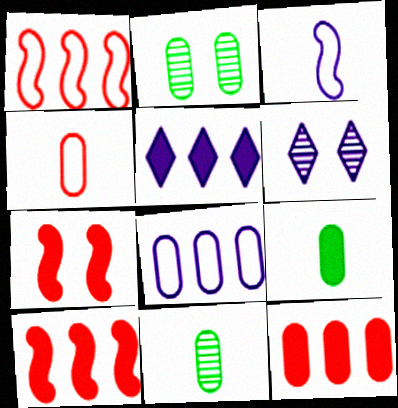[[1, 6, 9], 
[5, 7, 9]]